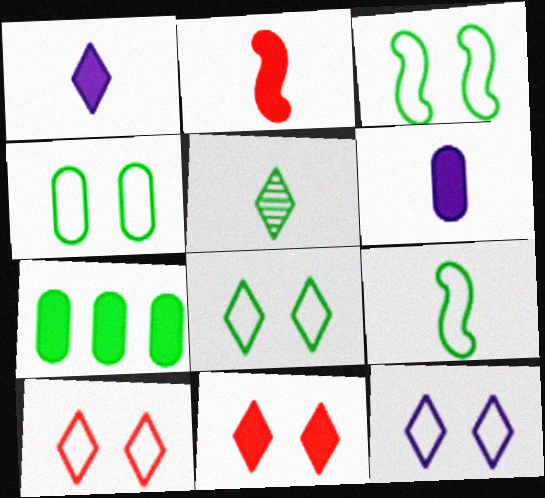[[3, 4, 8], 
[3, 5, 7], 
[8, 10, 12]]